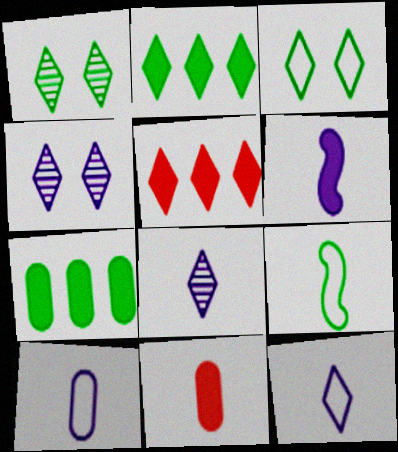[[1, 5, 12], 
[1, 7, 9], 
[3, 5, 8], 
[6, 8, 10], 
[8, 9, 11]]